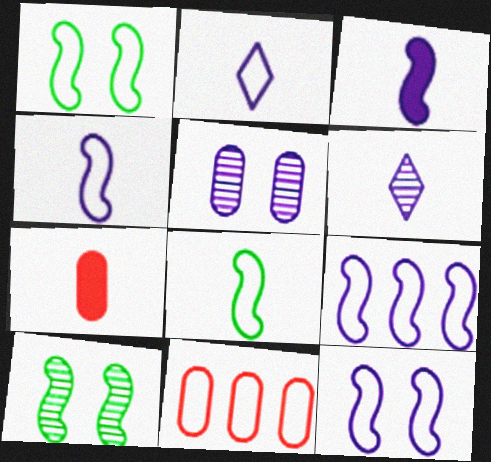[[1, 2, 11], 
[4, 9, 12], 
[6, 7, 8]]